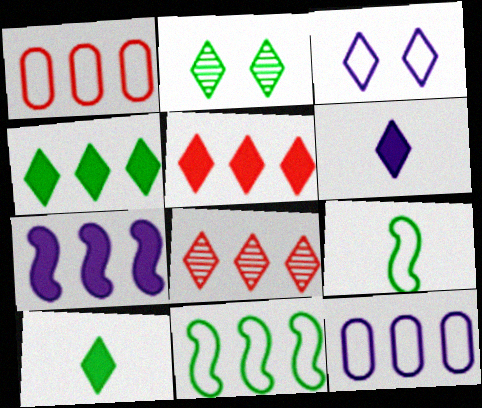[[1, 3, 9], 
[3, 8, 10]]